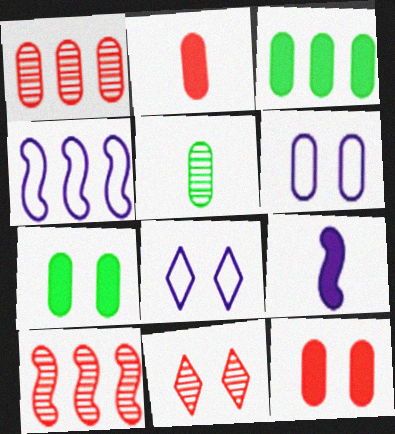[]